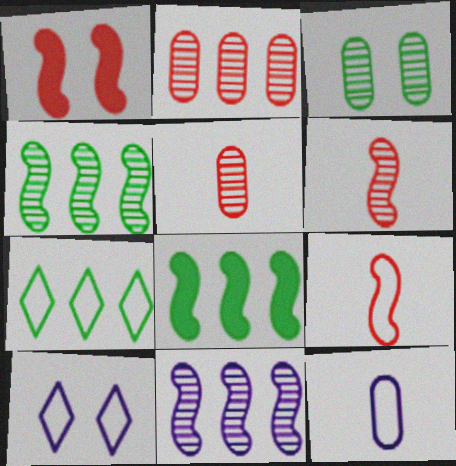[[1, 3, 10], 
[5, 8, 10]]